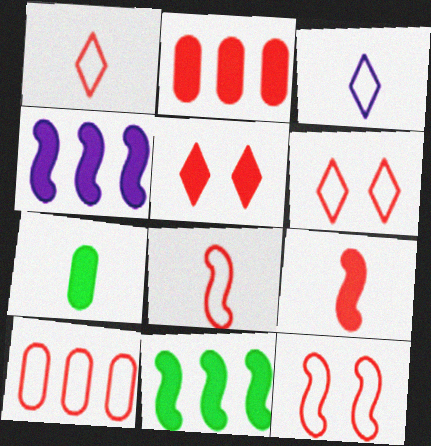[[1, 10, 12], 
[2, 5, 9], 
[4, 5, 7], 
[6, 8, 10]]